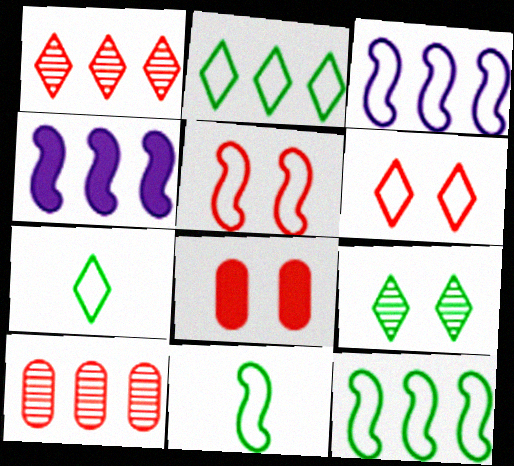[[2, 4, 10], 
[3, 5, 11]]